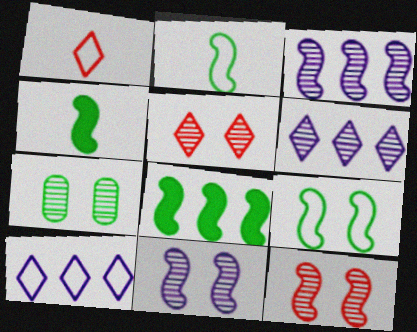[[5, 7, 11]]